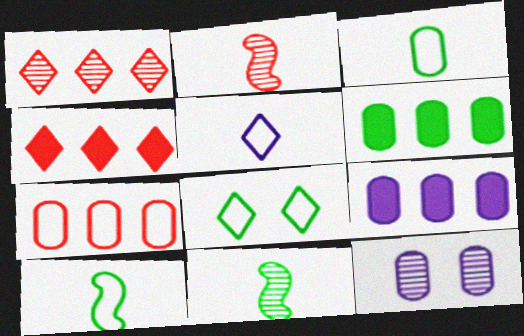[[1, 11, 12], 
[2, 8, 9], 
[4, 10, 12], 
[6, 8, 11]]